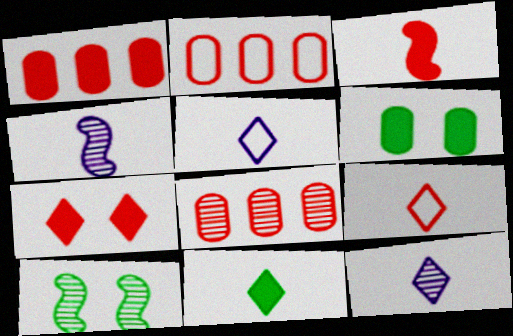[[1, 2, 8], 
[1, 3, 7], 
[1, 5, 10], 
[8, 10, 12], 
[9, 11, 12]]